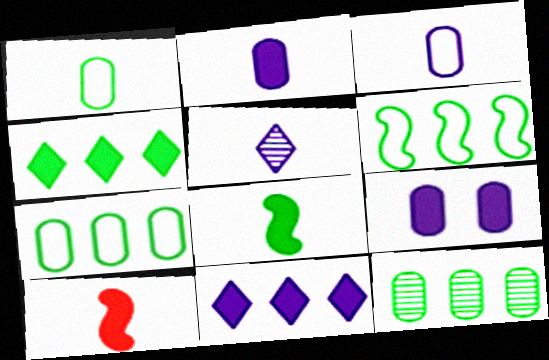[[1, 5, 10], 
[4, 6, 12], 
[4, 9, 10]]